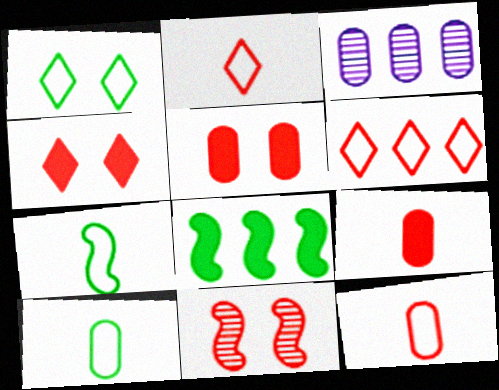[[3, 4, 7], 
[3, 5, 10], 
[3, 6, 8], 
[6, 9, 11]]